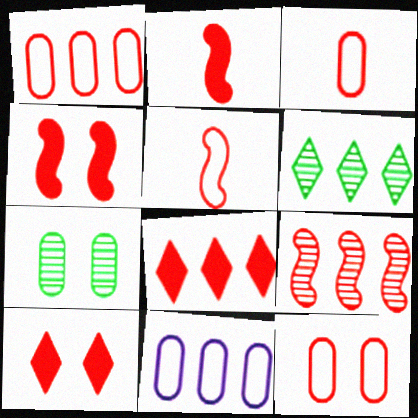[[1, 3, 12], 
[1, 8, 9], 
[3, 9, 10], 
[4, 5, 9]]